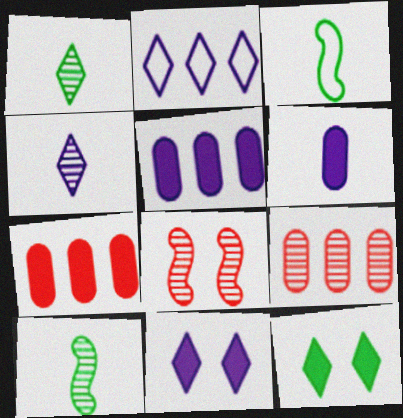[[2, 4, 11], 
[3, 9, 11]]